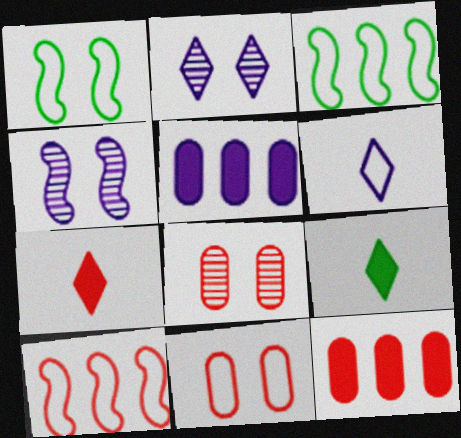[[3, 6, 11], 
[4, 5, 6], 
[7, 8, 10]]